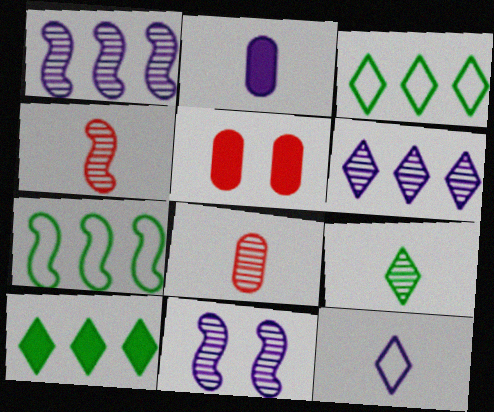[]